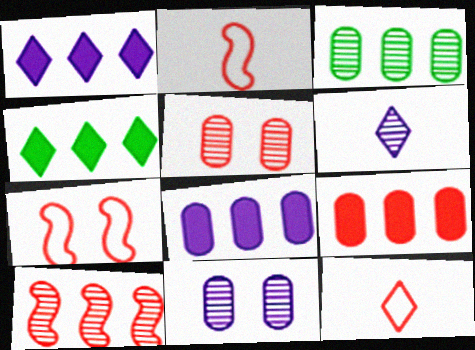[[2, 4, 11]]